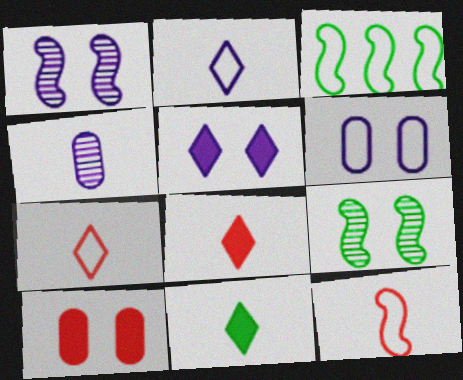[[1, 5, 6], 
[3, 6, 7], 
[4, 11, 12]]